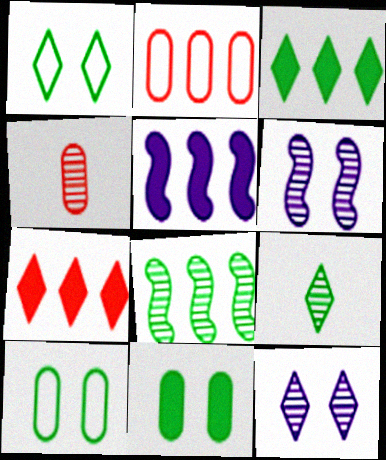[[1, 3, 9], 
[1, 4, 5], 
[4, 8, 12]]